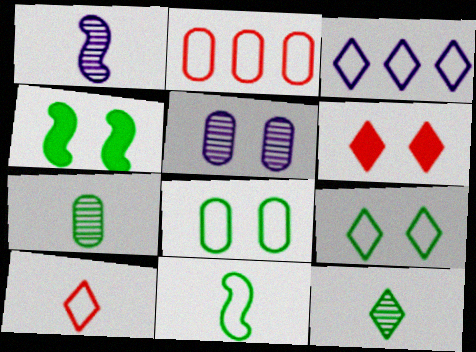[[3, 6, 12], 
[3, 9, 10]]